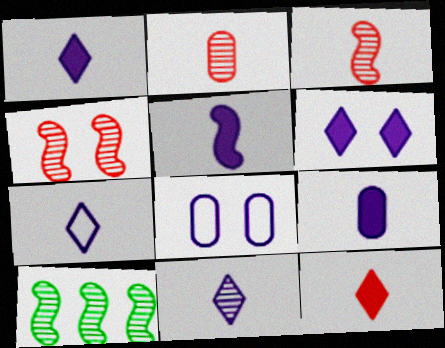[[1, 5, 9], 
[1, 7, 11], 
[8, 10, 12]]